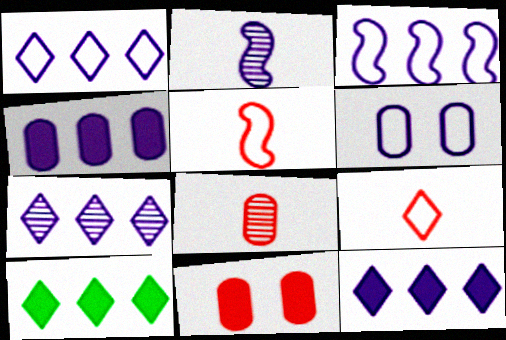[[1, 7, 12], 
[2, 6, 12], 
[3, 4, 7]]